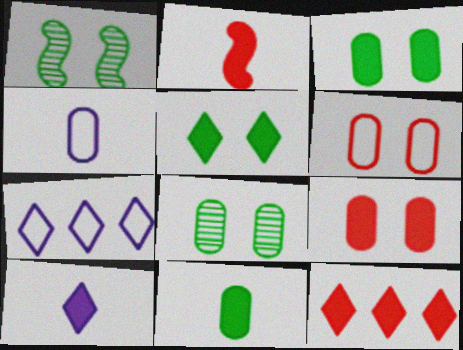[[1, 4, 12], 
[2, 7, 8], 
[2, 9, 12], 
[2, 10, 11], 
[5, 10, 12]]